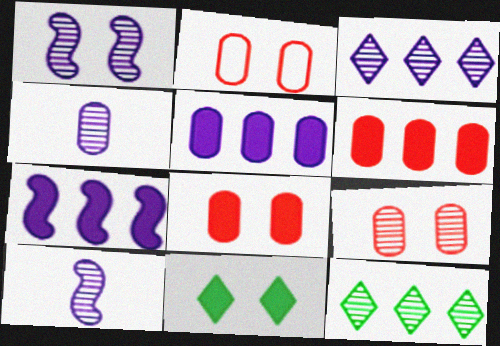[[1, 2, 11], 
[1, 3, 4], 
[2, 8, 9], 
[9, 10, 12]]